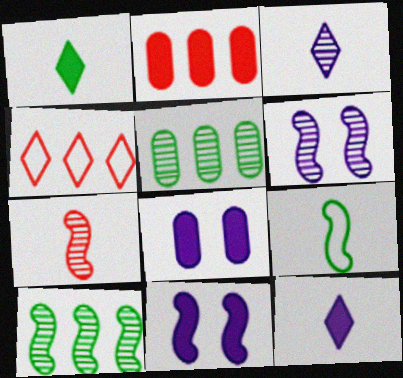[[1, 2, 11], 
[6, 7, 10]]